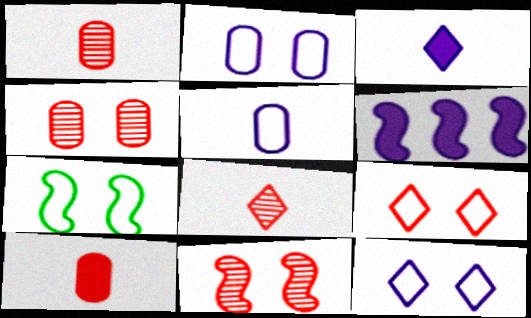[[2, 7, 9]]